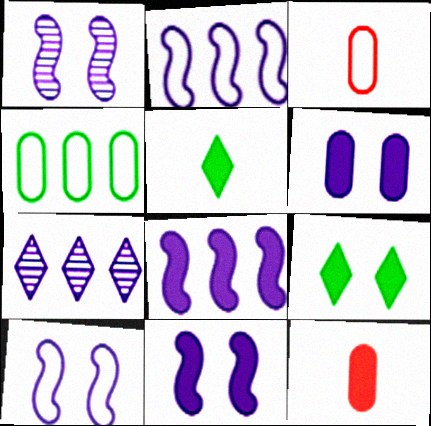[[1, 10, 11], 
[8, 9, 12]]